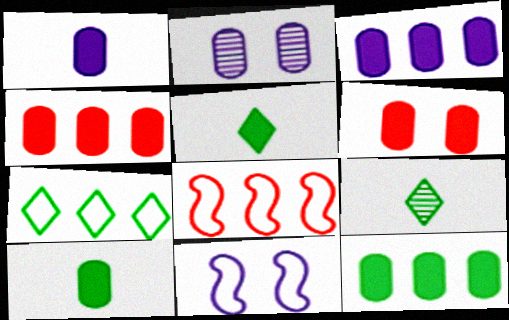[[1, 6, 12], 
[2, 5, 8], 
[3, 4, 12], 
[3, 6, 10], 
[4, 9, 11]]